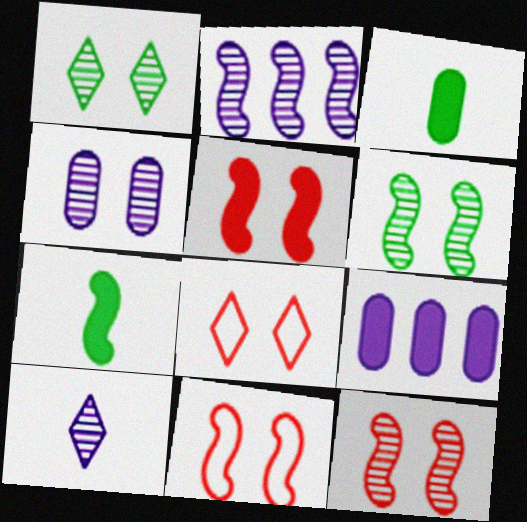[[1, 4, 12], 
[2, 3, 8], 
[2, 4, 10], 
[2, 7, 11], 
[5, 11, 12]]